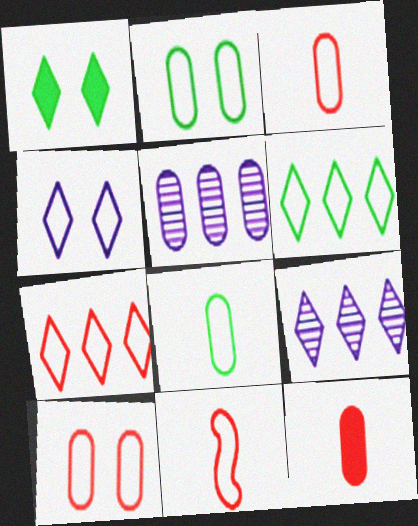[[1, 5, 11], 
[2, 5, 12], 
[7, 10, 11]]